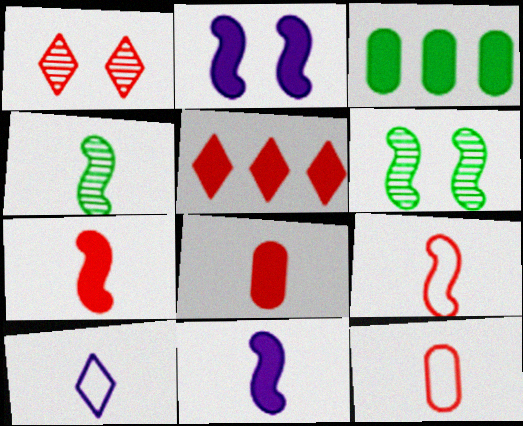[[4, 8, 10], 
[4, 9, 11]]